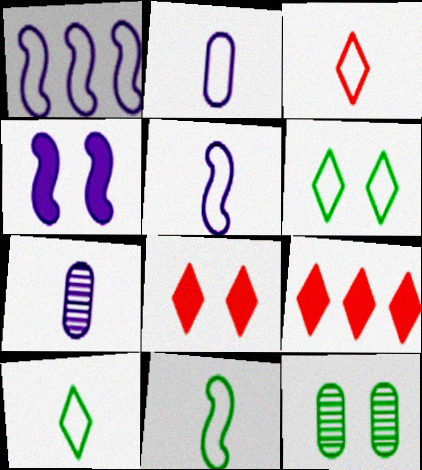[[2, 3, 11], 
[5, 9, 12]]